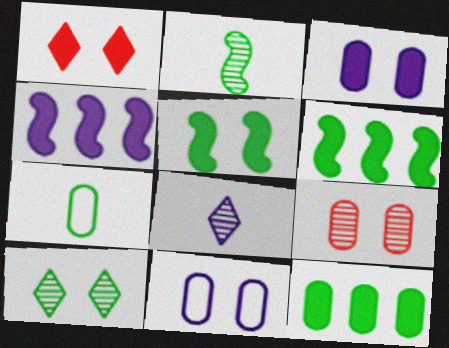[[1, 3, 5], 
[4, 8, 11], 
[6, 7, 10]]